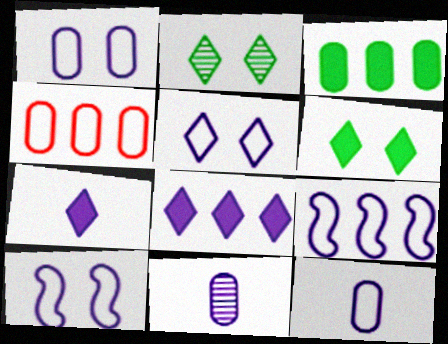[[1, 5, 10], 
[5, 9, 12], 
[8, 10, 11]]